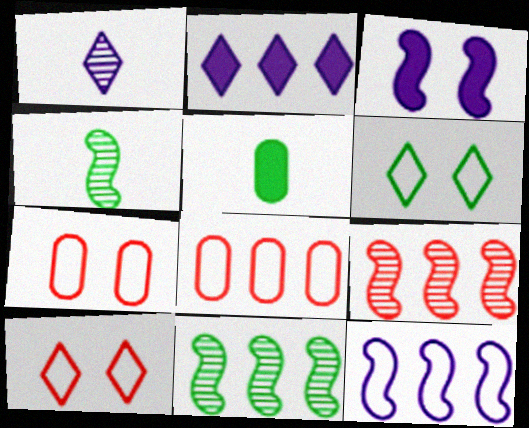[[2, 4, 7], 
[2, 8, 11], 
[5, 6, 11]]